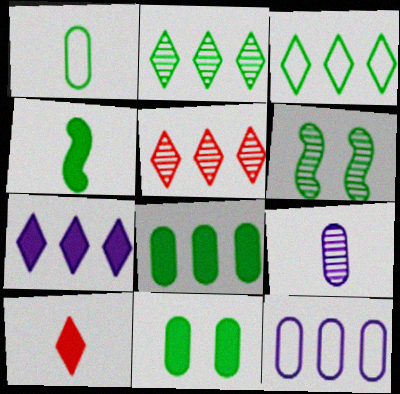[[3, 5, 7], 
[5, 6, 9], 
[6, 10, 12]]